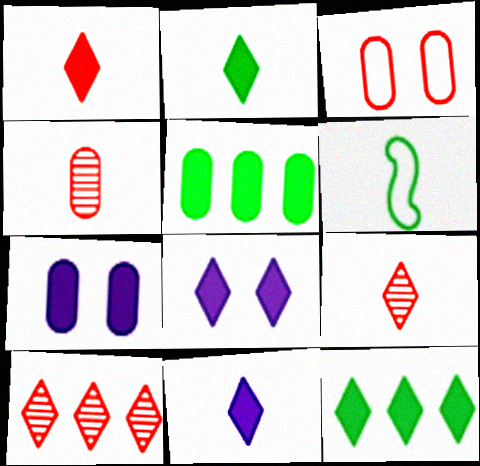[[1, 2, 11], 
[1, 8, 12], 
[4, 6, 11], 
[6, 7, 10]]